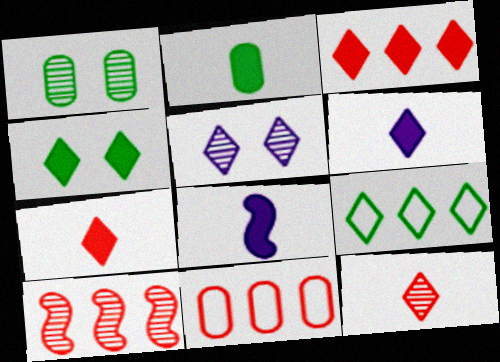[[2, 7, 8], 
[3, 4, 6], 
[3, 10, 11], 
[5, 7, 9]]